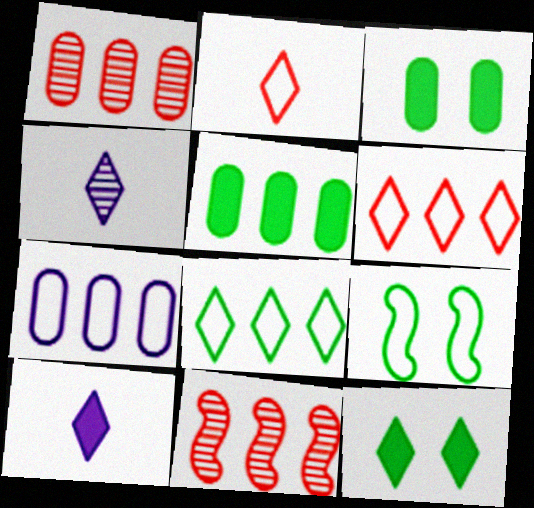[[1, 5, 7], 
[1, 9, 10], 
[2, 7, 9], 
[4, 6, 12]]